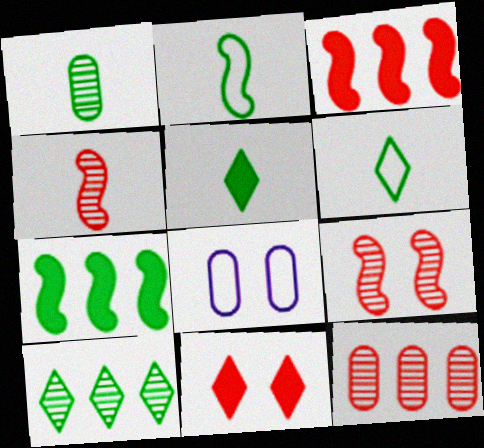[[1, 2, 5]]